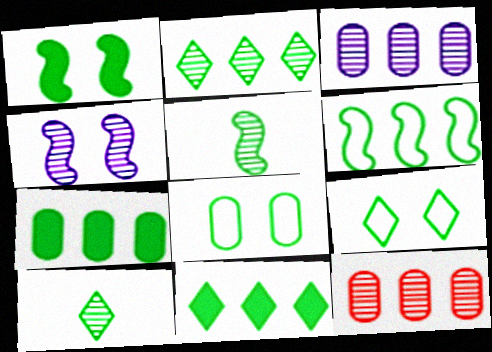[[1, 5, 6], 
[2, 6, 7], 
[4, 10, 12], 
[5, 7, 9], 
[5, 8, 11], 
[9, 10, 11]]